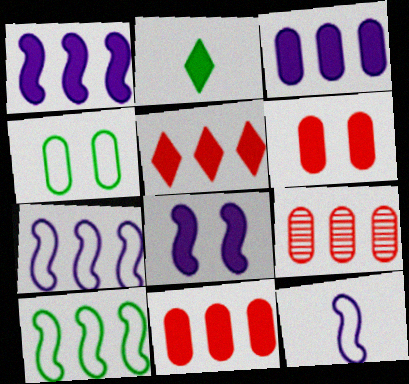[[1, 2, 6], 
[2, 8, 11]]